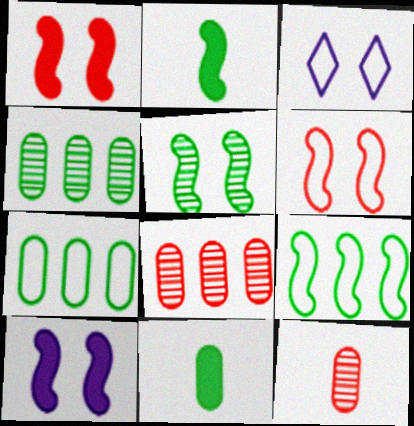[[2, 3, 8], 
[2, 5, 9], 
[5, 6, 10]]